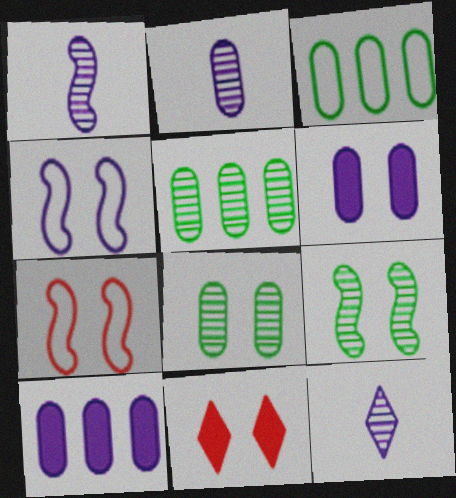[[1, 2, 12], 
[1, 3, 11], 
[4, 8, 11], 
[4, 10, 12]]